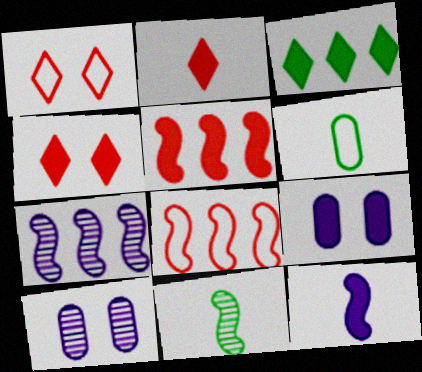[[4, 6, 7]]